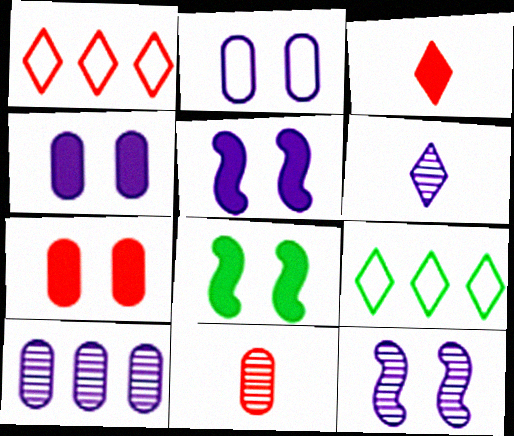[[5, 9, 11], 
[6, 10, 12]]